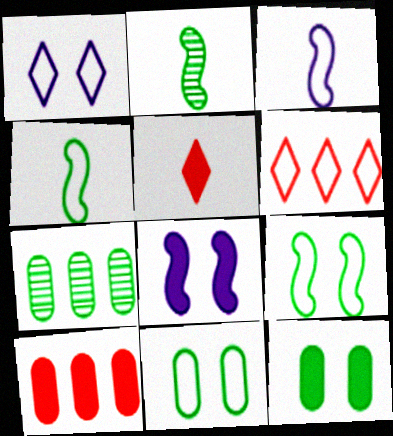[[1, 2, 10], 
[3, 6, 11]]